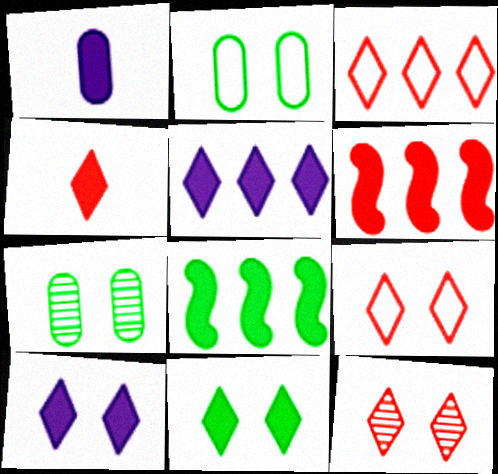[[1, 6, 11], 
[3, 4, 12], 
[4, 5, 11]]